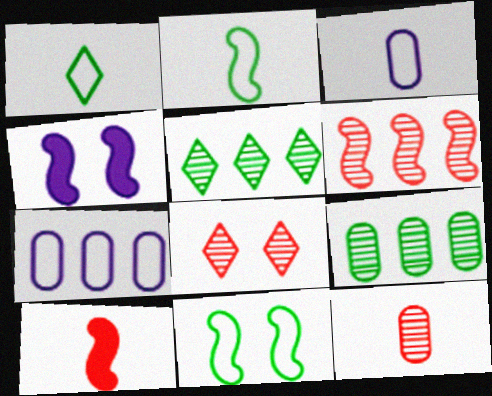[[2, 4, 6], 
[6, 8, 12]]